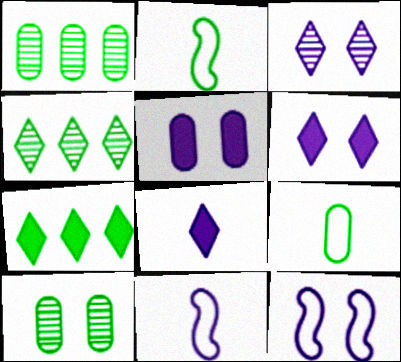[[2, 7, 10], 
[3, 5, 12]]